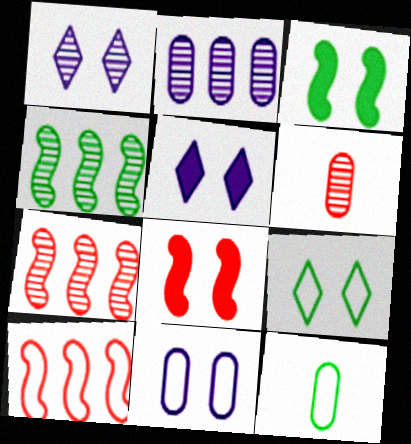[[1, 4, 6], 
[5, 7, 12]]